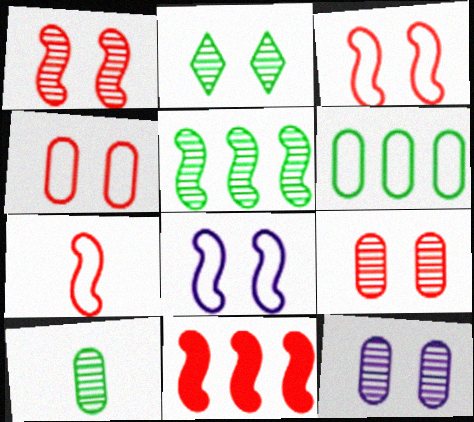[[1, 2, 12], 
[1, 7, 11], 
[2, 5, 10]]